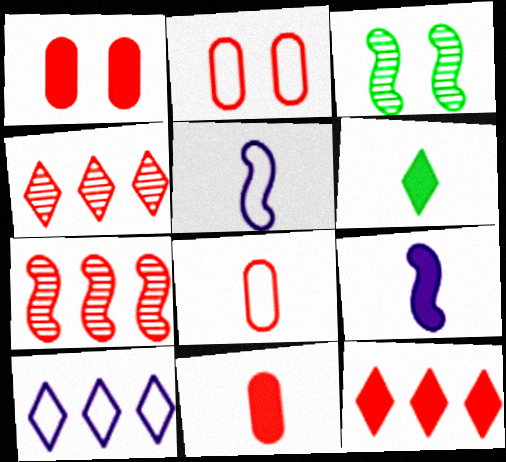[[3, 10, 11], 
[6, 9, 11]]